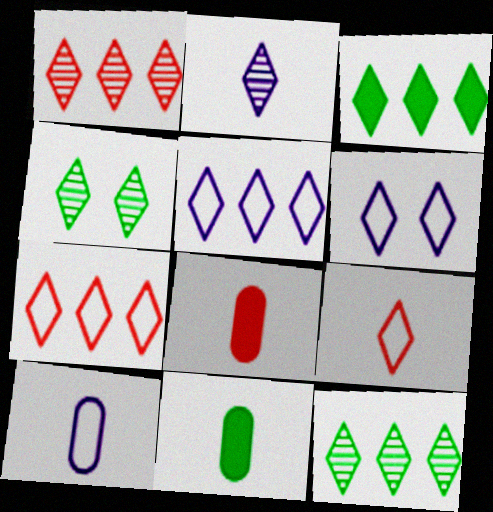[[1, 2, 4], 
[1, 3, 5]]